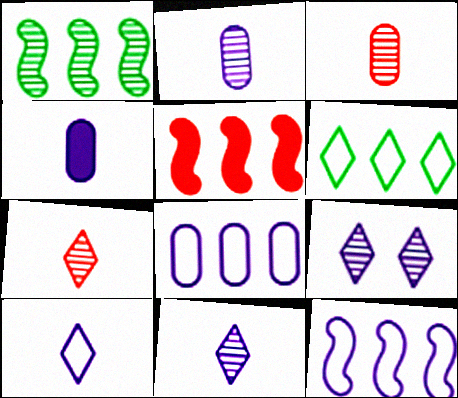[[1, 3, 9], 
[1, 5, 12], 
[4, 9, 12]]